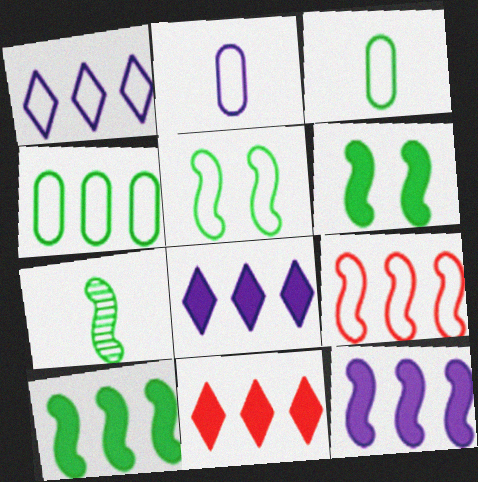[[1, 4, 9], 
[5, 7, 10]]